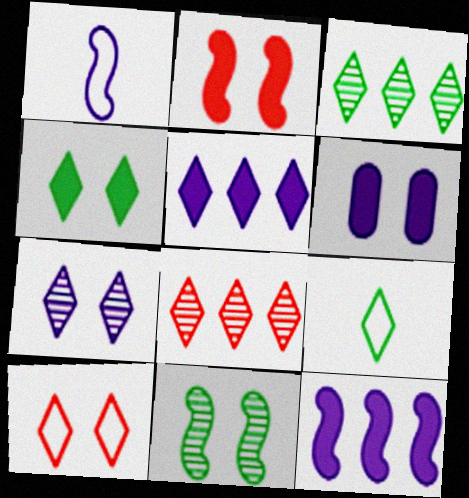[[2, 4, 6], 
[3, 4, 9], 
[4, 7, 10], 
[6, 10, 11]]